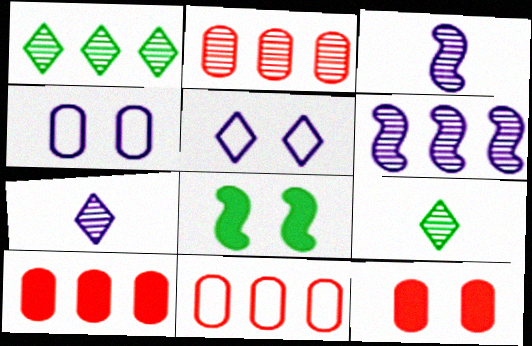[[1, 2, 6], 
[2, 10, 11], 
[7, 8, 11]]